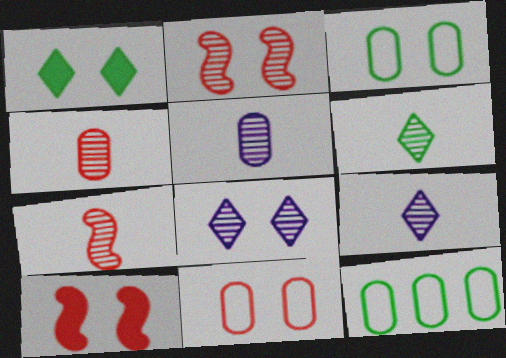[[3, 8, 10], 
[5, 6, 7], 
[9, 10, 12]]